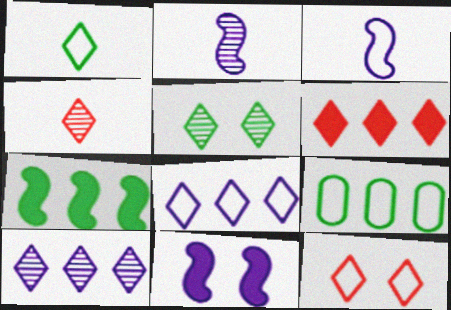[[1, 8, 12], 
[3, 9, 12], 
[4, 5, 10], 
[4, 6, 12], 
[4, 9, 11]]